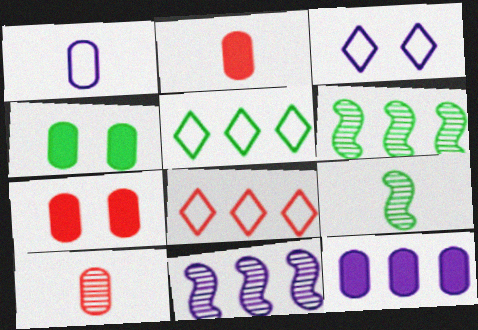[[2, 3, 6], 
[2, 4, 12], 
[4, 5, 9], 
[6, 8, 12]]